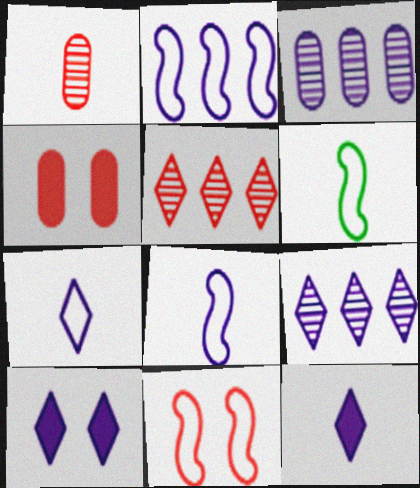[[1, 6, 12], 
[2, 6, 11], 
[3, 8, 10], 
[4, 6, 9], 
[7, 9, 10]]